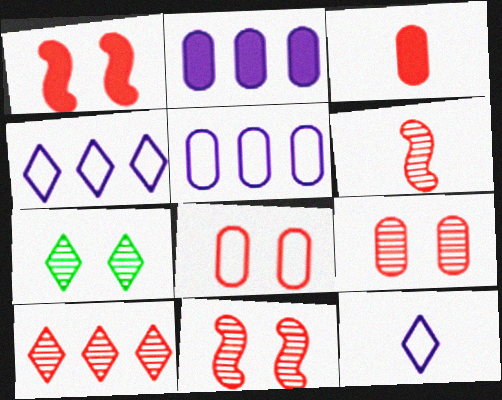[[6, 9, 10]]